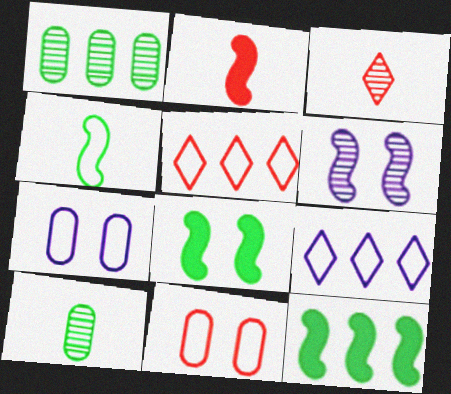[[1, 3, 6], 
[3, 7, 12], 
[4, 5, 7], 
[4, 9, 11]]